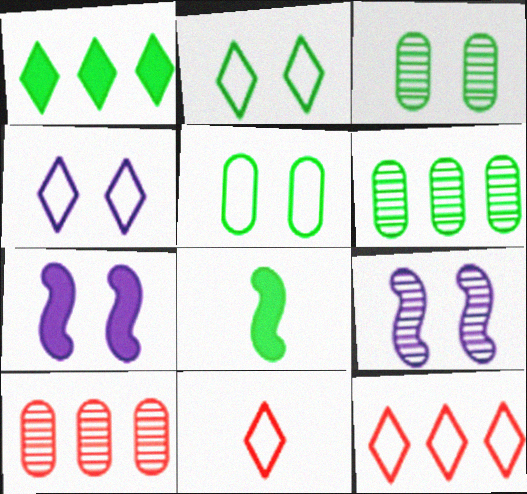[[2, 6, 8], 
[4, 8, 10], 
[6, 7, 11]]